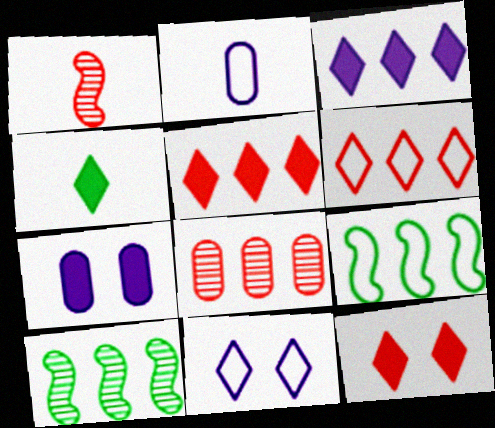[[1, 2, 4], 
[2, 10, 12], 
[3, 4, 12], 
[3, 8, 9]]